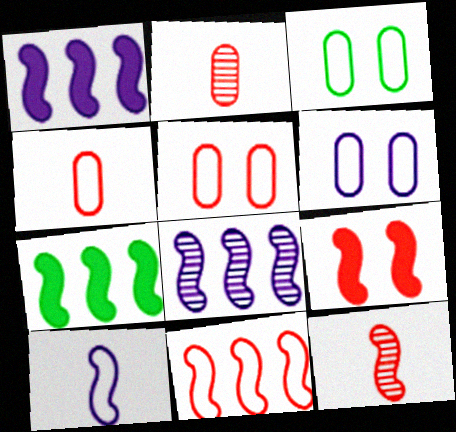[[3, 5, 6], 
[7, 8, 11], 
[9, 11, 12]]